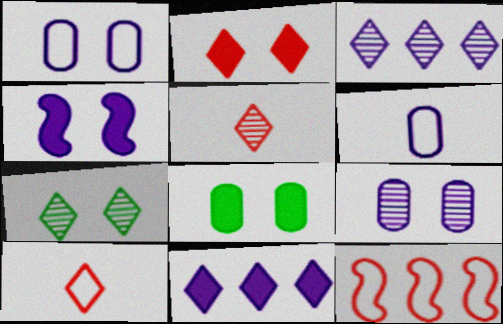[[2, 4, 8], 
[3, 4, 6], 
[3, 5, 7], 
[7, 10, 11]]